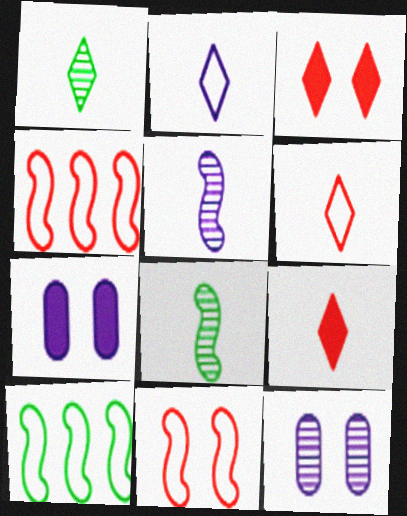[[1, 2, 9], 
[1, 4, 7], 
[9, 10, 12]]